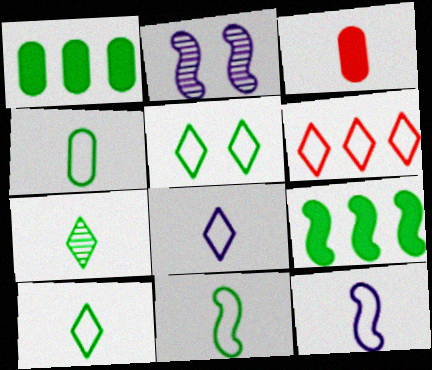[[3, 7, 12], 
[4, 10, 11], 
[5, 6, 8]]